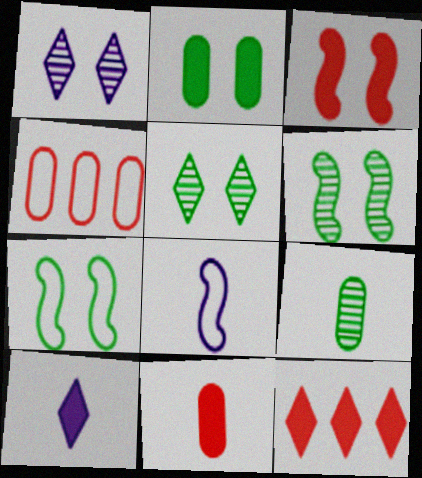[[2, 5, 7], 
[3, 11, 12], 
[4, 6, 10]]